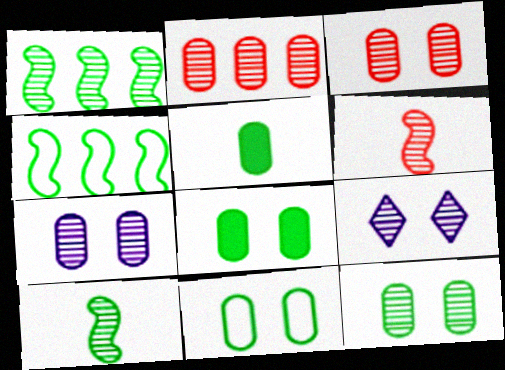[[2, 9, 10], 
[3, 7, 12], 
[8, 11, 12]]